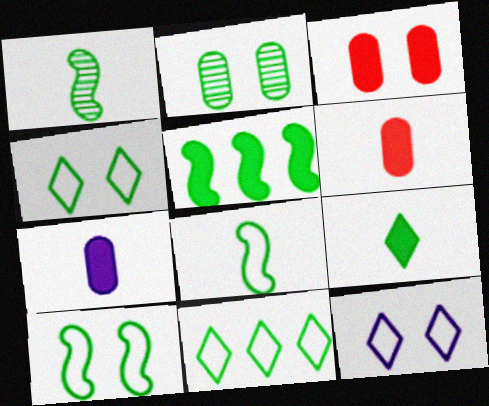[[1, 5, 10]]